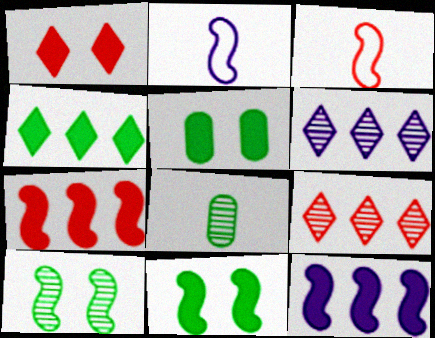[[2, 5, 9], 
[2, 7, 10], 
[3, 5, 6], 
[3, 10, 12]]